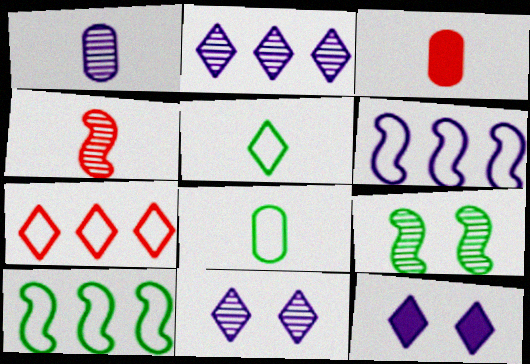[[1, 3, 8], 
[1, 6, 12], 
[3, 10, 11]]